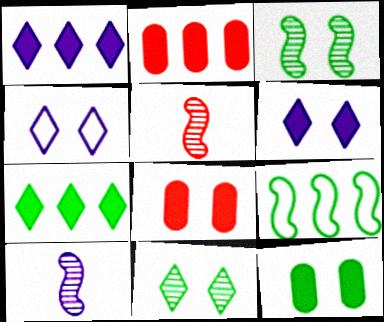[[3, 4, 8]]